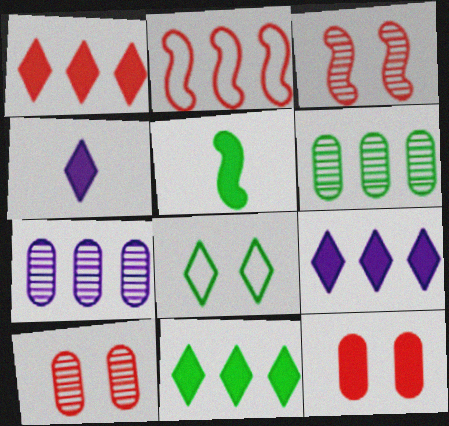[[1, 9, 11], 
[2, 6, 9], 
[2, 7, 11], 
[5, 6, 8], 
[5, 9, 12]]